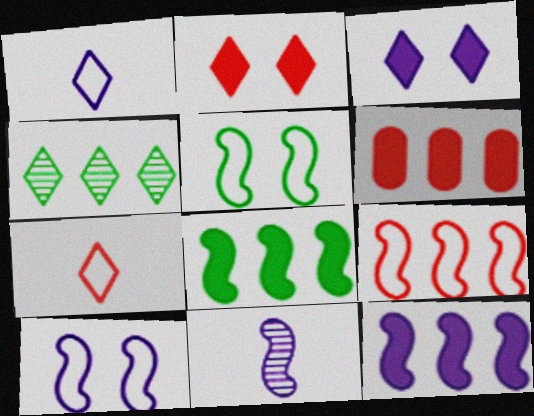[[1, 2, 4], 
[3, 4, 7], 
[10, 11, 12]]